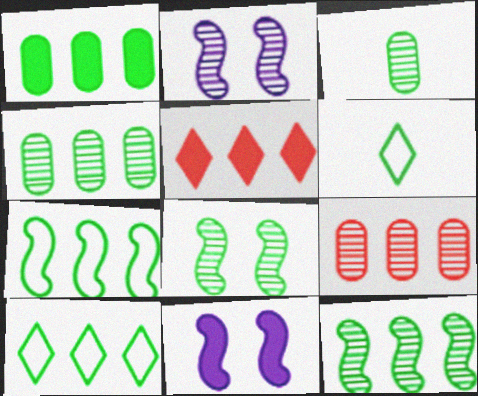[[1, 6, 8], 
[1, 10, 12], 
[6, 9, 11]]